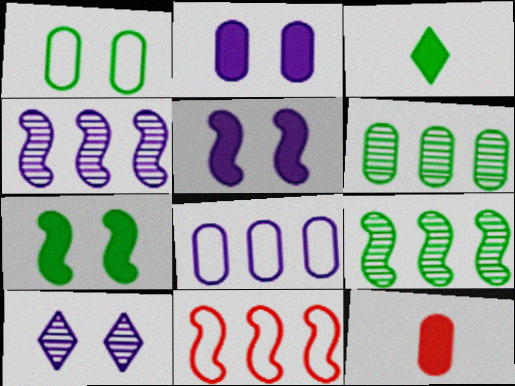[[1, 3, 9]]